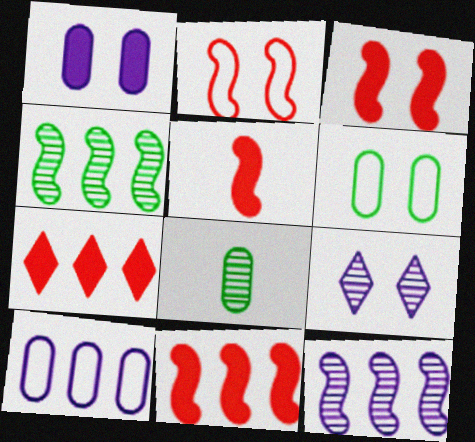[[3, 5, 11], 
[3, 6, 9], 
[4, 7, 10]]